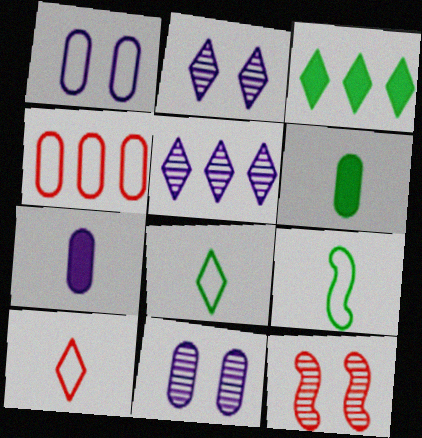[[2, 3, 10], 
[4, 6, 11]]